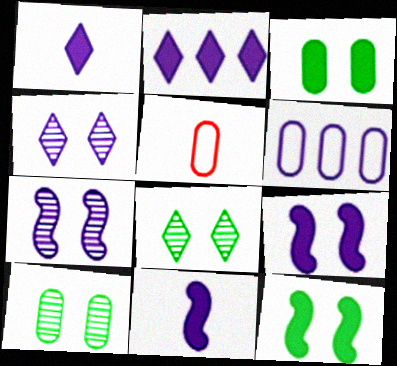[[1, 6, 7], 
[4, 6, 11]]